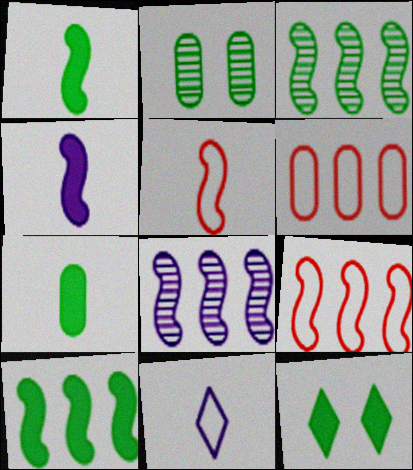[[7, 10, 12], 
[8, 9, 10]]